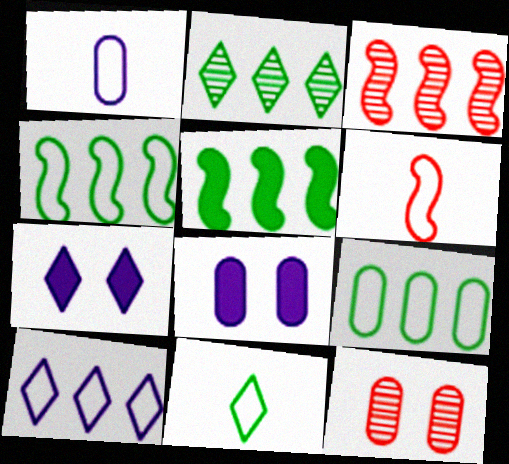[[1, 6, 11], 
[2, 5, 9], 
[2, 6, 8], 
[3, 8, 11]]